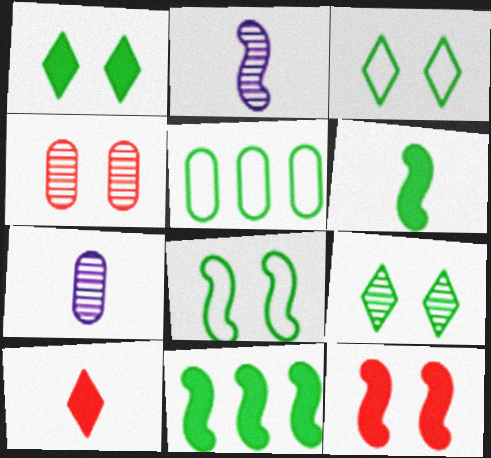[[1, 3, 9], 
[5, 6, 9]]